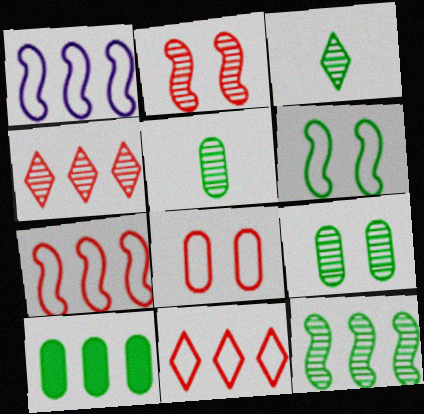[[1, 4, 10], 
[3, 6, 10], 
[3, 9, 12]]